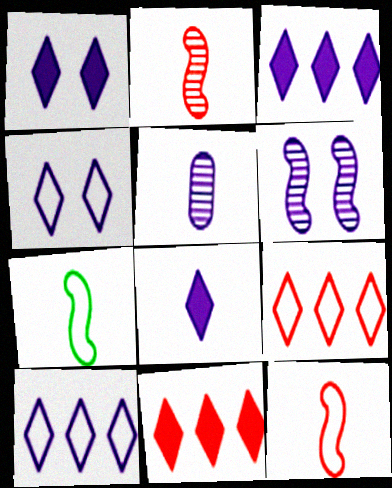[[1, 3, 8]]